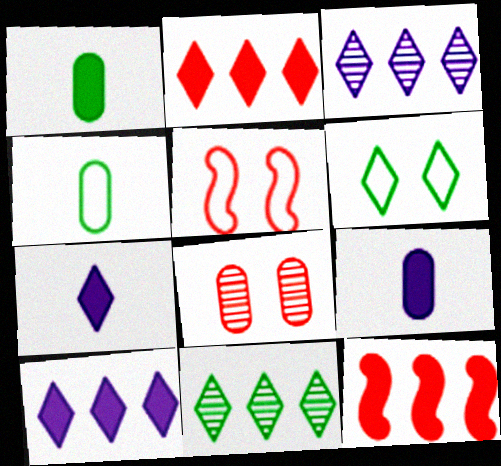[[1, 3, 5], 
[5, 9, 11]]